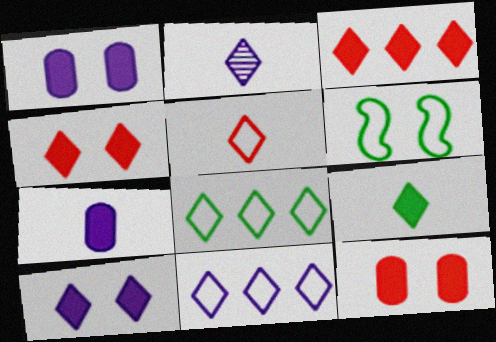[[2, 4, 8], 
[2, 5, 9], 
[2, 10, 11], 
[3, 9, 10]]